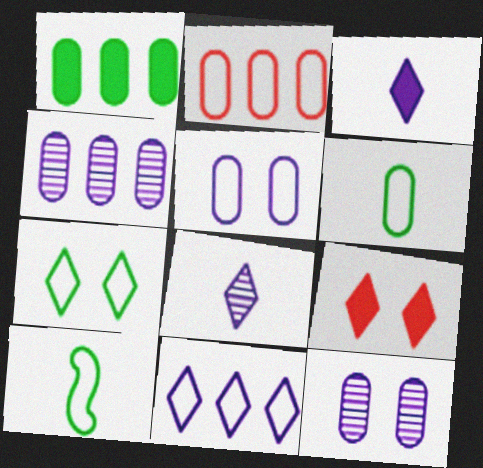[[1, 2, 4], 
[2, 5, 6], 
[4, 9, 10]]